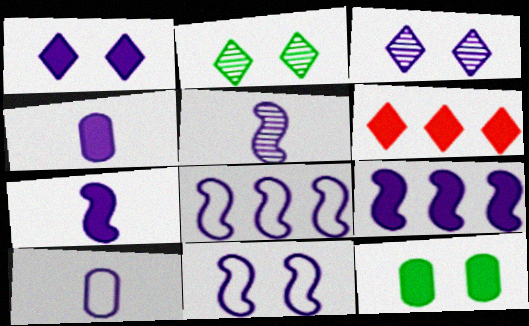[[1, 4, 9], 
[3, 4, 8], 
[3, 9, 10], 
[5, 9, 11], 
[6, 7, 12]]